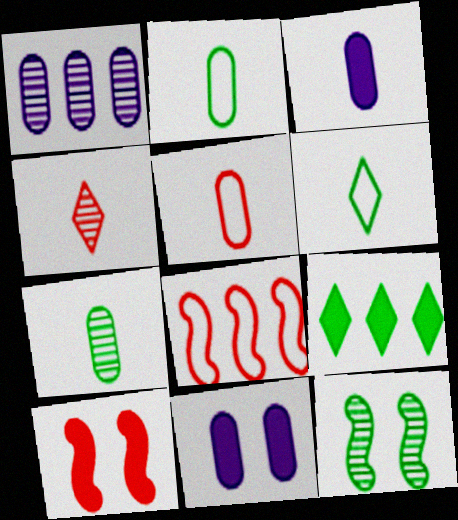[[1, 4, 12], 
[1, 6, 10], 
[1, 8, 9], 
[2, 9, 12], 
[3, 5, 7], 
[3, 9, 10]]